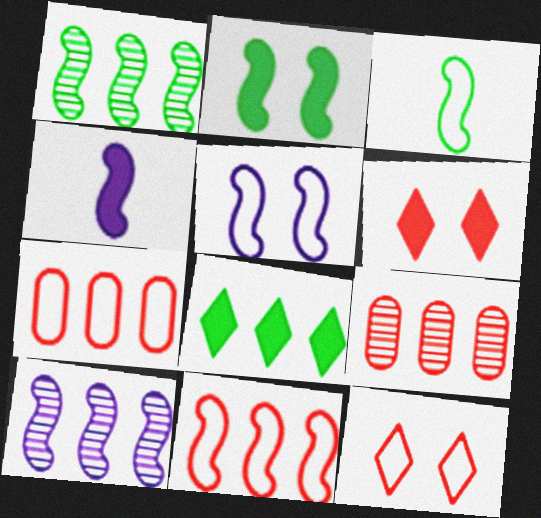[[1, 2, 3], 
[3, 5, 11], 
[4, 5, 10], 
[7, 8, 10]]